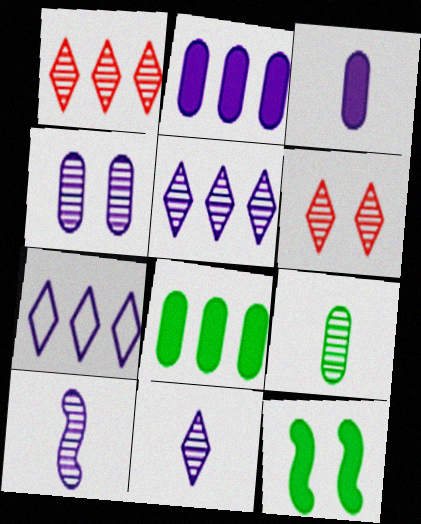[[4, 5, 10]]